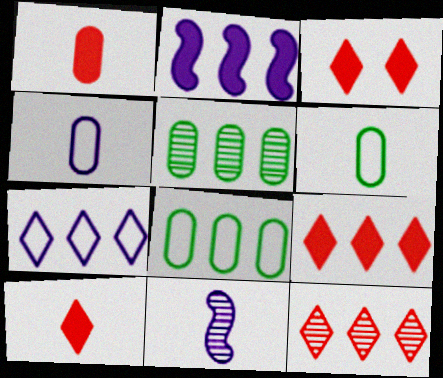[[2, 8, 12], 
[3, 8, 11], 
[3, 9, 10], 
[6, 10, 11]]